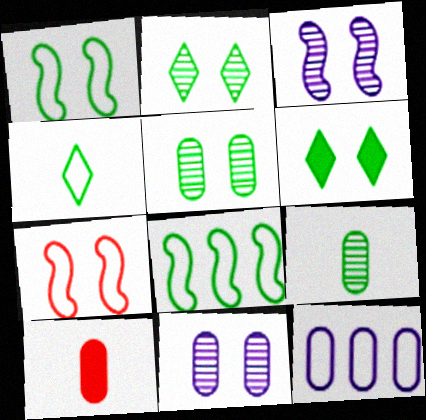[[1, 5, 6], 
[4, 7, 12], 
[5, 10, 12], 
[6, 7, 11], 
[6, 8, 9]]